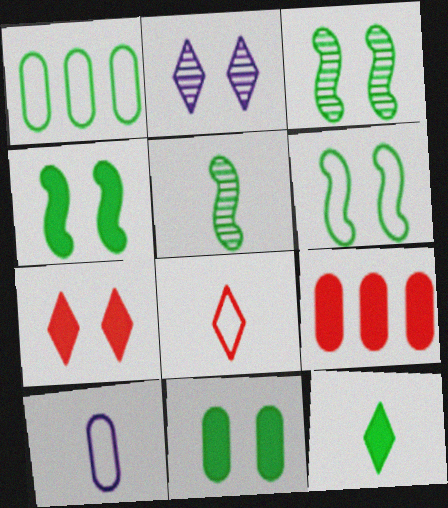[[1, 3, 12], 
[3, 4, 6]]